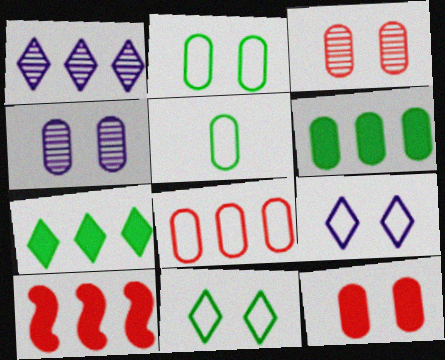[[2, 4, 12]]